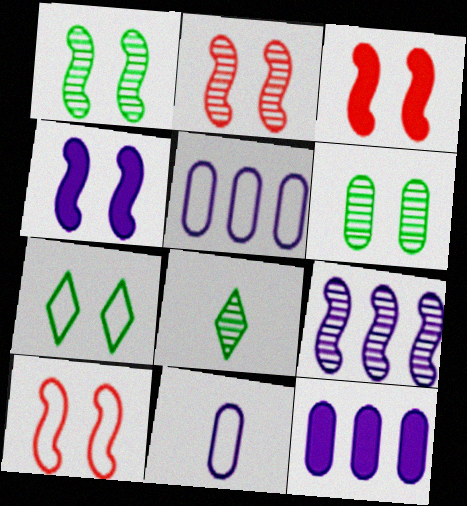[[1, 4, 10], 
[2, 3, 10], 
[3, 5, 8], 
[8, 10, 12]]